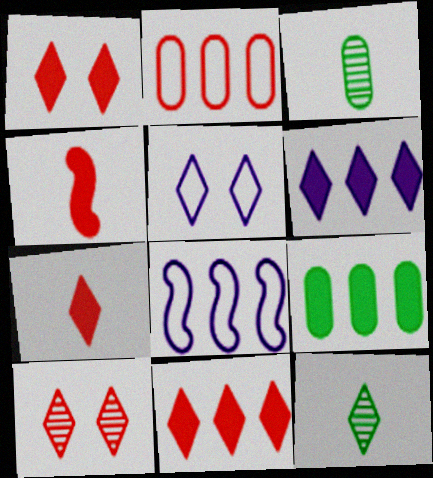[[1, 3, 8], 
[1, 7, 11], 
[2, 4, 10], 
[5, 11, 12]]